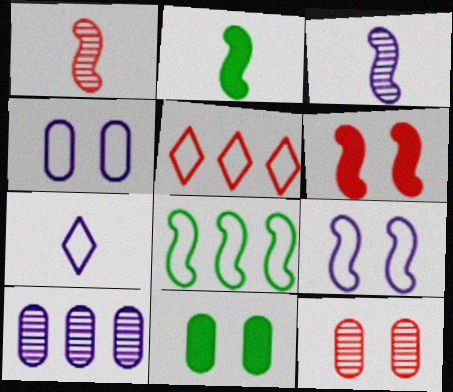[[3, 5, 11], 
[3, 6, 8], 
[4, 11, 12]]